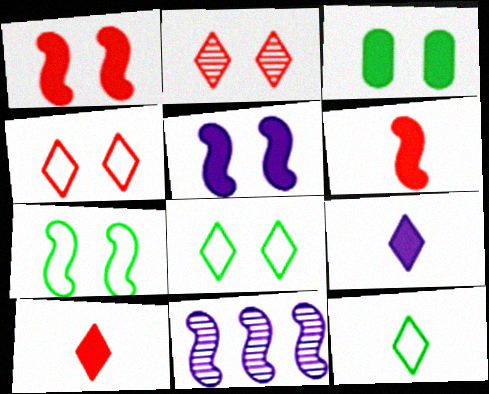[[6, 7, 11]]